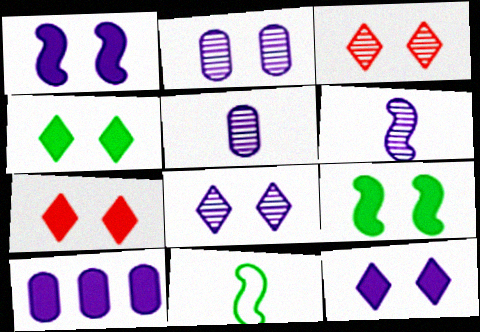[[3, 10, 11], 
[4, 7, 12]]